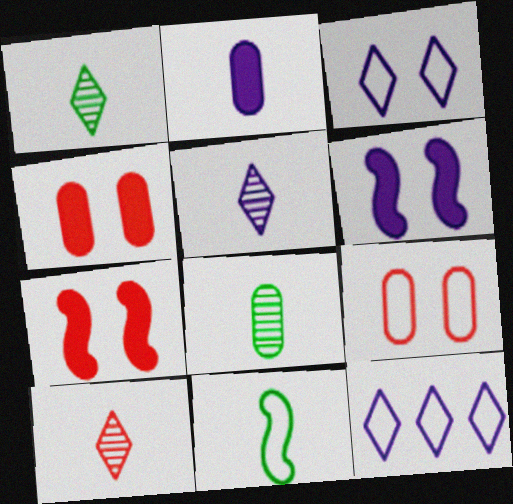[[1, 5, 10], 
[2, 10, 11], 
[7, 8, 12], 
[9, 11, 12]]